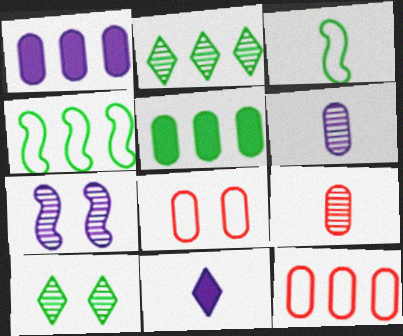[[2, 4, 5], 
[2, 7, 9], 
[3, 5, 10], 
[3, 9, 11], 
[5, 6, 8]]